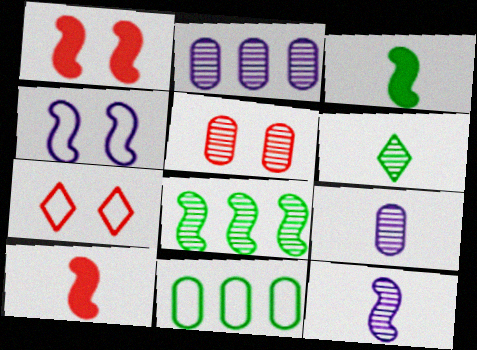[[1, 5, 7], 
[2, 3, 7], 
[4, 8, 10]]